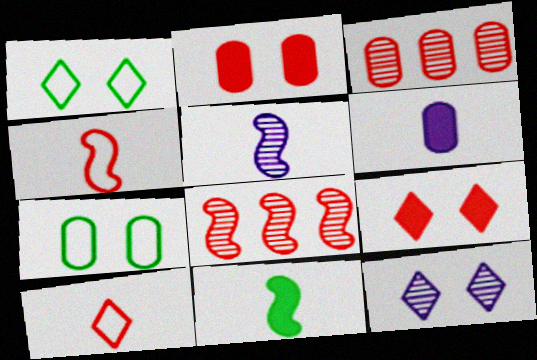[[1, 6, 8], 
[1, 9, 12], 
[2, 8, 10], 
[3, 4, 9], 
[3, 6, 7], 
[4, 5, 11]]